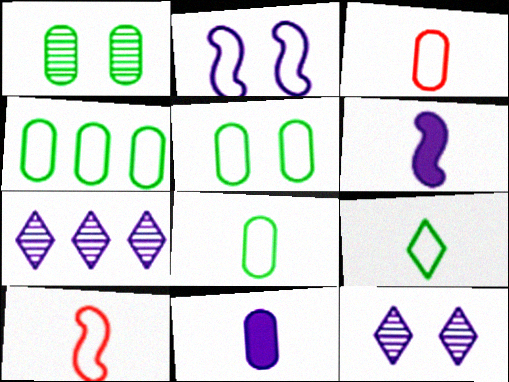[[2, 7, 11], 
[4, 5, 8]]